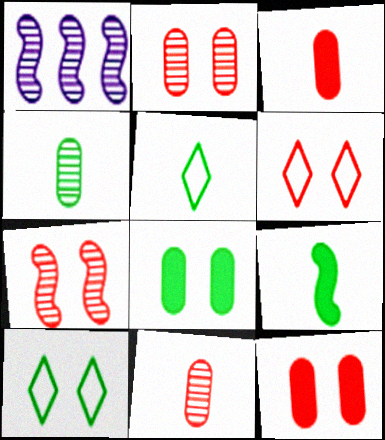[[1, 3, 10], 
[1, 5, 12], 
[4, 5, 9], 
[6, 7, 12]]